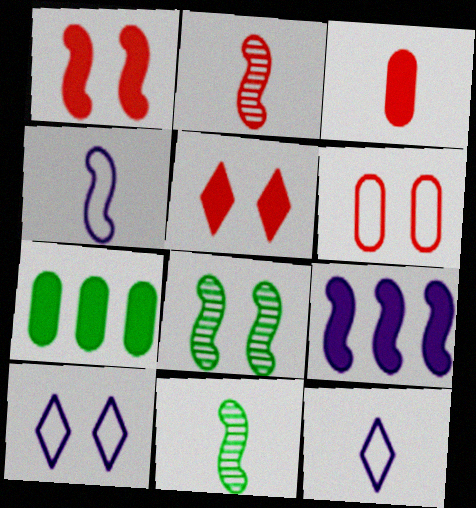[[2, 7, 10], 
[3, 11, 12]]